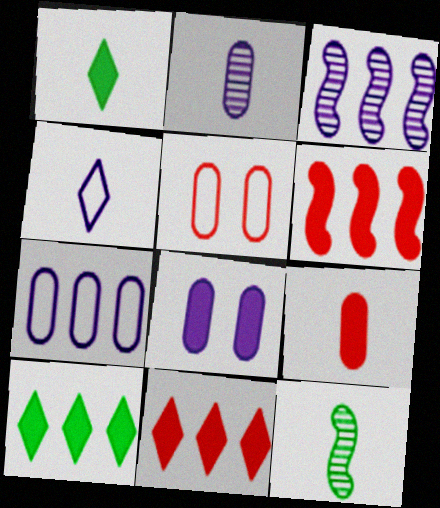[[1, 3, 5], 
[1, 6, 8], 
[2, 7, 8], 
[3, 4, 8], 
[4, 9, 12]]